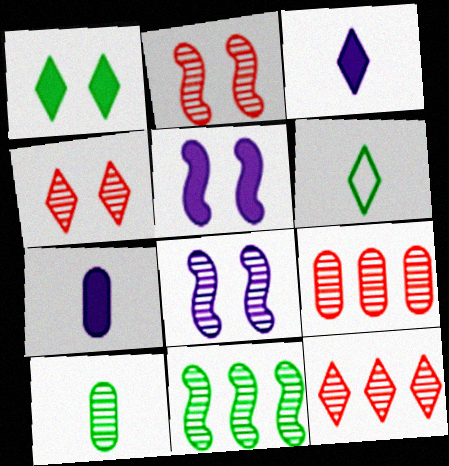[[5, 6, 9], 
[8, 10, 12]]